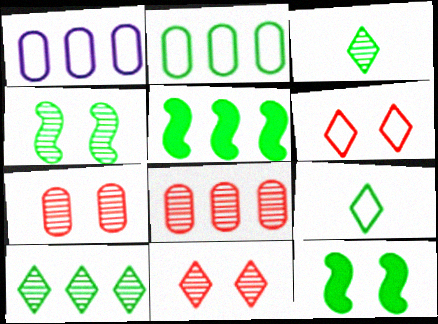[[2, 3, 12], 
[2, 5, 10]]